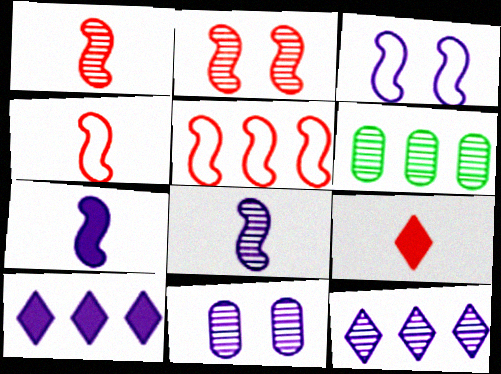[[3, 6, 9], 
[5, 6, 10], 
[8, 11, 12]]